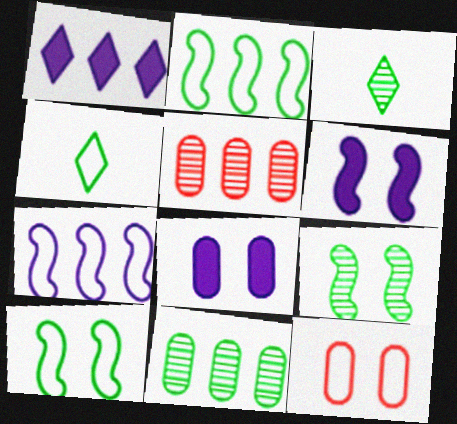[[1, 2, 5], 
[3, 9, 11], 
[4, 5, 6], 
[4, 7, 12]]